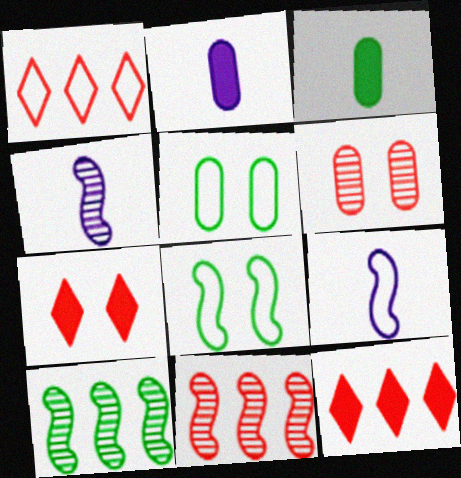[[1, 5, 9], 
[4, 5, 12]]